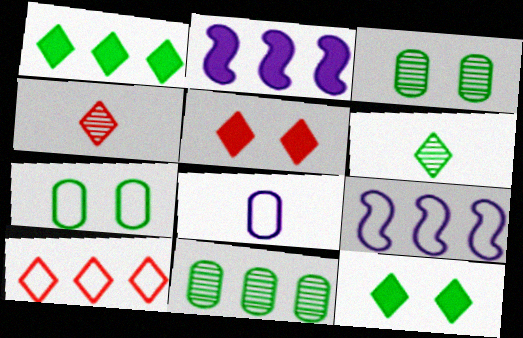[[2, 4, 7], 
[2, 10, 11], 
[4, 5, 10]]